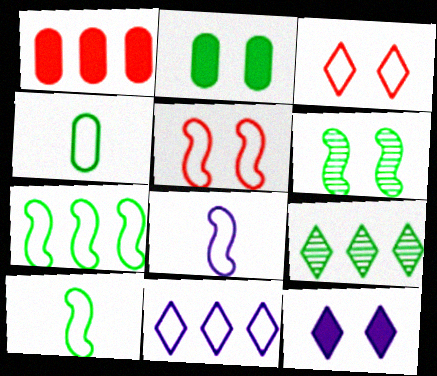[[2, 9, 10], 
[4, 5, 11], 
[5, 7, 8]]